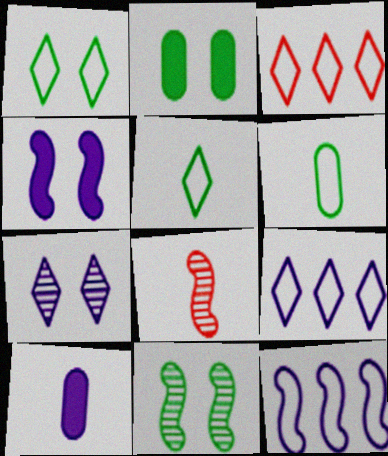[[1, 2, 11], 
[2, 8, 9], 
[3, 10, 11], 
[5, 8, 10], 
[7, 10, 12]]